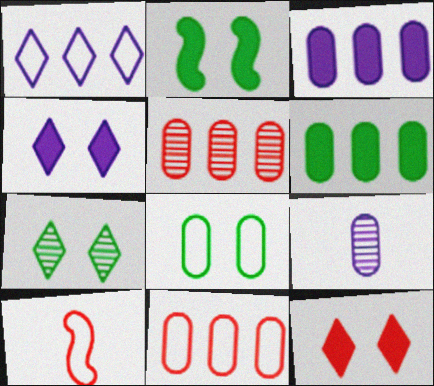[[1, 8, 10], 
[2, 7, 8], 
[3, 7, 10], 
[5, 10, 12]]